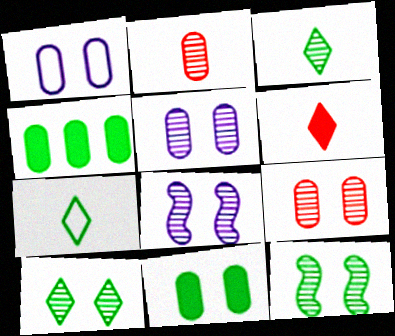[[1, 2, 4], 
[1, 9, 11], 
[4, 7, 12], 
[8, 9, 10]]